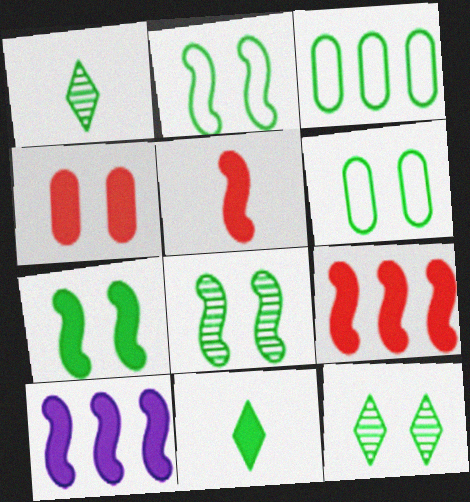[[1, 3, 7], 
[2, 7, 8], 
[3, 8, 11], 
[4, 10, 11], 
[5, 7, 10], 
[6, 7, 12]]